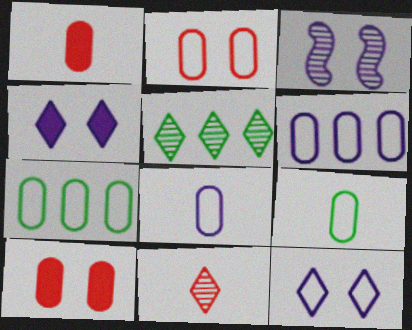[[2, 6, 9], 
[2, 7, 8]]